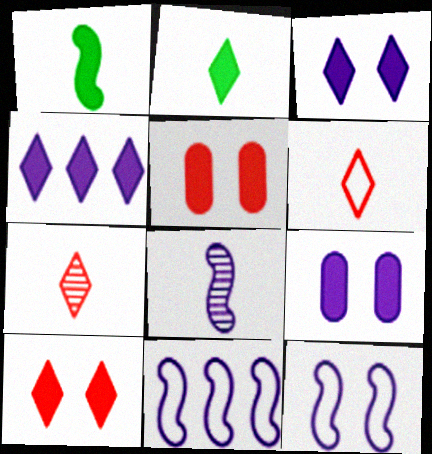[[1, 4, 5], 
[2, 4, 10]]